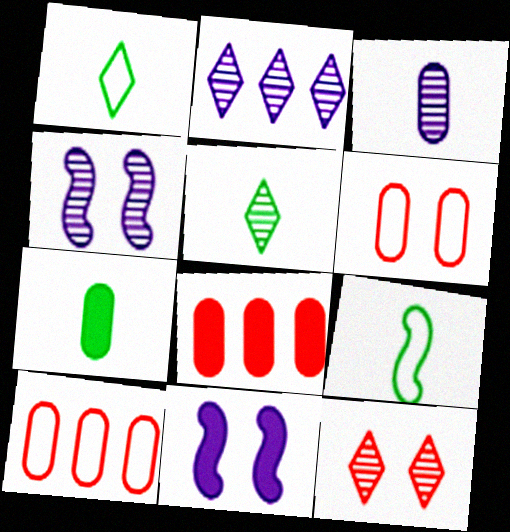[[1, 4, 8], 
[2, 3, 4], 
[2, 5, 12], 
[5, 7, 9], 
[5, 10, 11]]